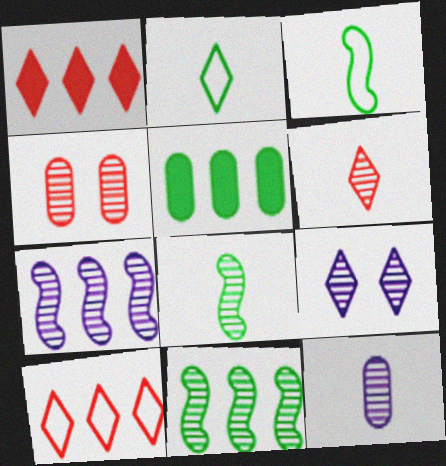[[1, 2, 9], 
[5, 7, 10], 
[6, 8, 12], 
[7, 9, 12]]